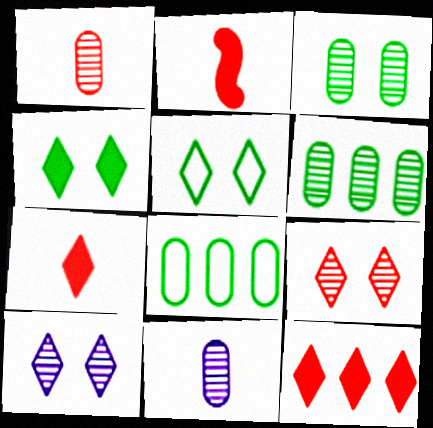[[2, 8, 10]]